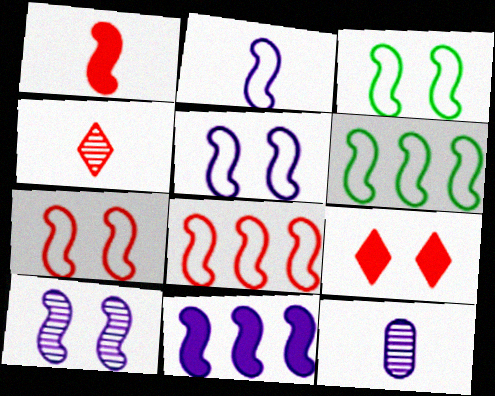[[1, 6, 10], 
[2, 3, 8], 
[2, 6, 7], 
[2, 10, 11], 
[3, 5, 7], 
[6, 9, 12]]